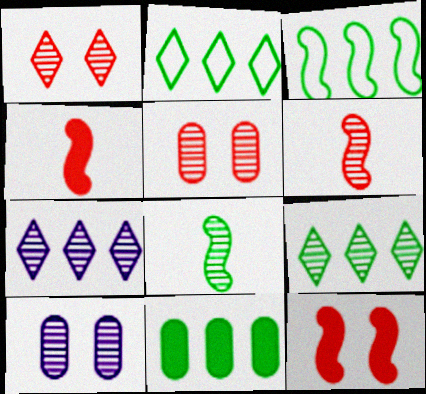[[2, 4, 10], 
[3, 9, 11], 
[5, 7, 8], 
[6, 9, 10]]